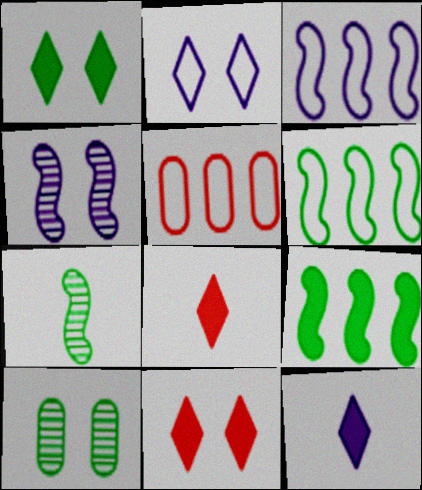[[3, 8, 10]]